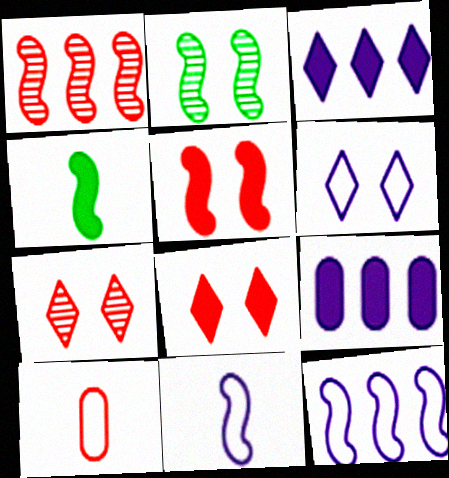[[1, 8, 10], 
[2, 3, 10], 
[4, 8, 9]]